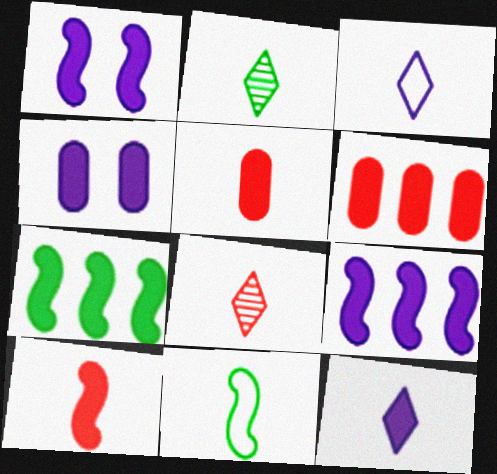[[1, 7, 10], 
[4, 9, 12]]